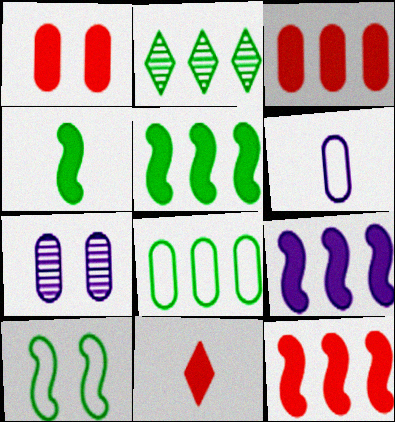[[1, 11, 12], 
[2, 5, 8], 
[5, 9, 12]]